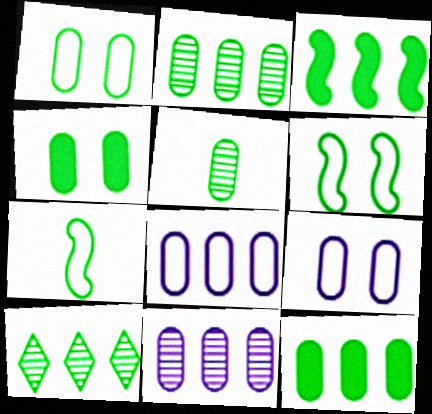[[1, 5, 12], 
[4, 7, 10]]